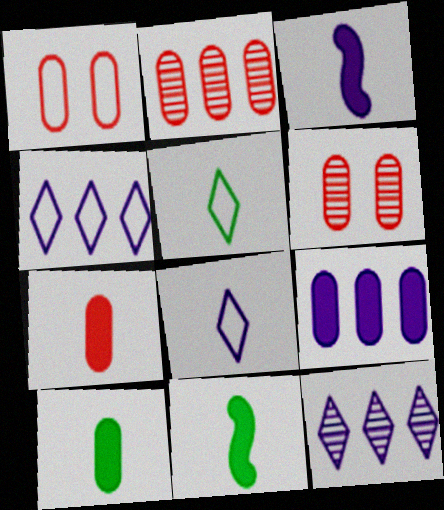[[1, 2, 7], 
[1, 11, 12], 
[4, 6, 11]]